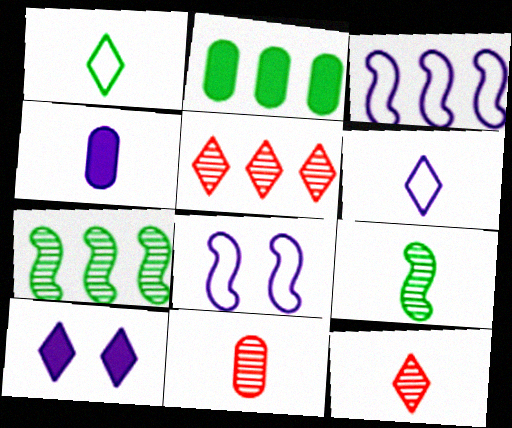[[1, 5, 10], 
[2, 3, 5], 
[2, 8, 12]]